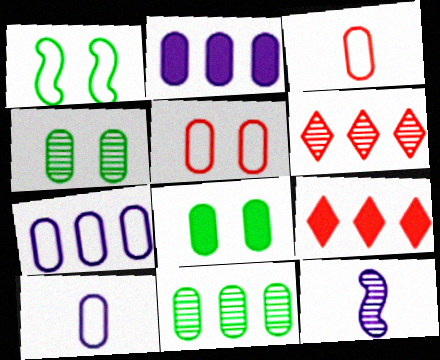[[2, 3, 4], 
[4, 6, 12]]